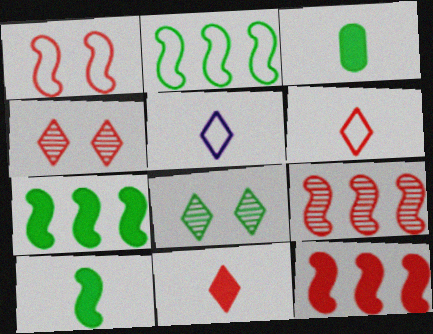[[2, 3, 8]]